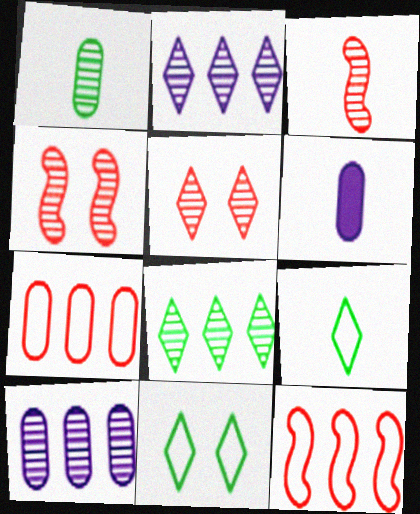[[1, 2, 4], 
[3, 6, 9]]